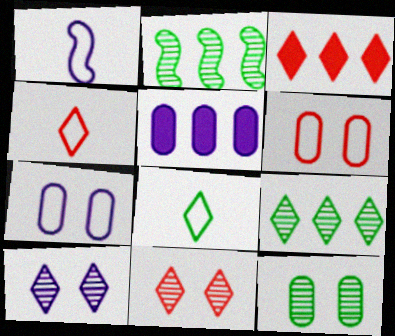[[1, 3, 12], 
[1, 5, 10], 
[3, 4, 11], 
[3, 8, 10]]